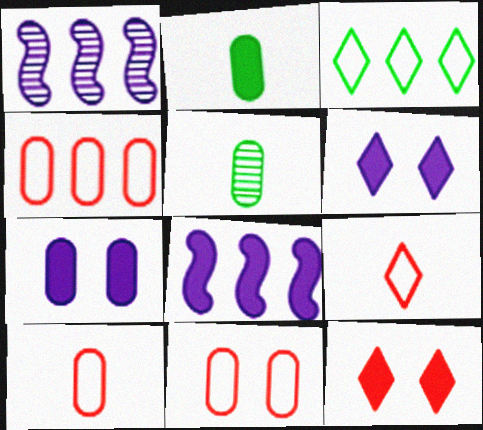[[2, 8, 12], 
[4, 5, 7], 
[4, 10, 11]]